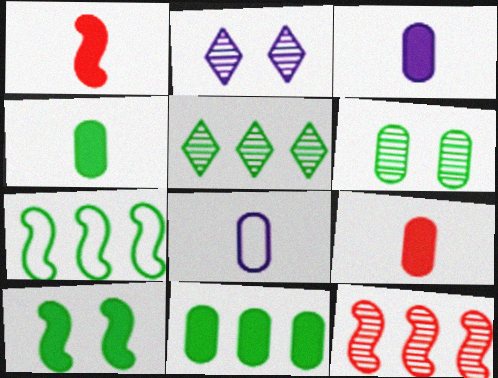[[2, 7, 9], 
[3, 4, 9], 
[5, 7, 11]]